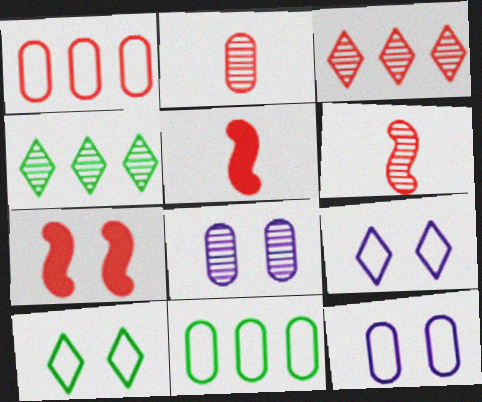[[4, 5, 12], 
[4, 6, 8], 
[7, 8, 10]]